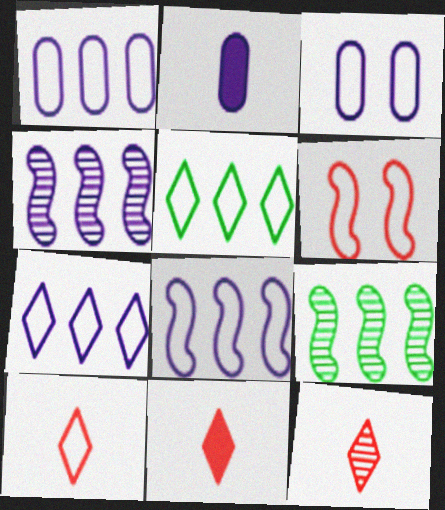[[1, 7, 8], 
[3, 9, 11], 
[10, 11, 12]]